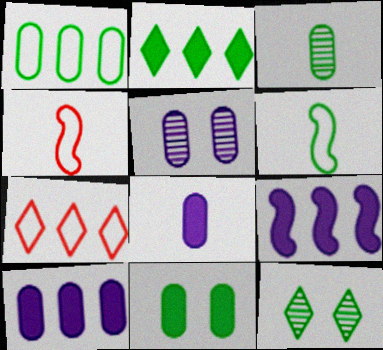[[1, 3, 11], 
[2, 4, 5], 
[4, 10, 12]]